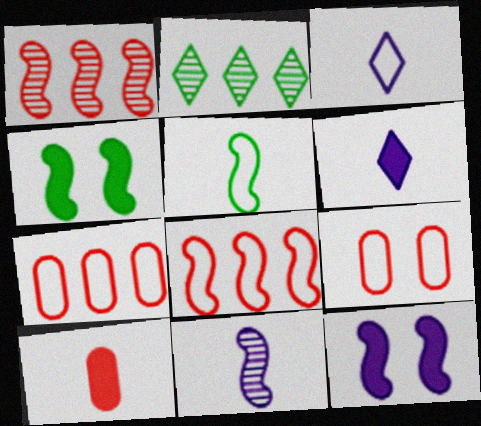[[1, 5, 12], 
[4, 8, 11]]